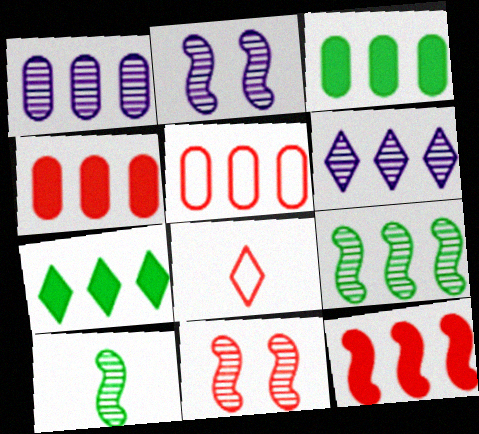[[1, 3, 5], 
[2, 3, 8], 
[4, 8, 11]]